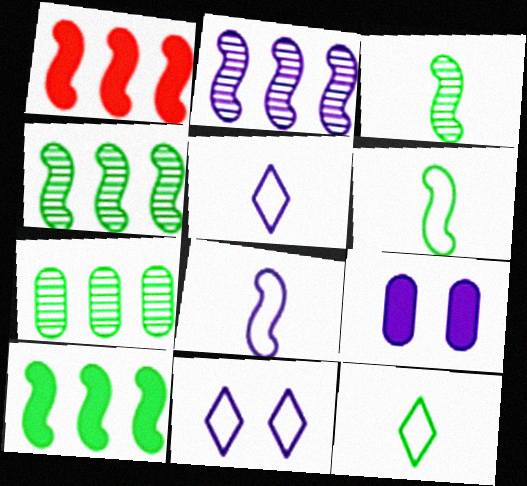[[2, 5, 9]]